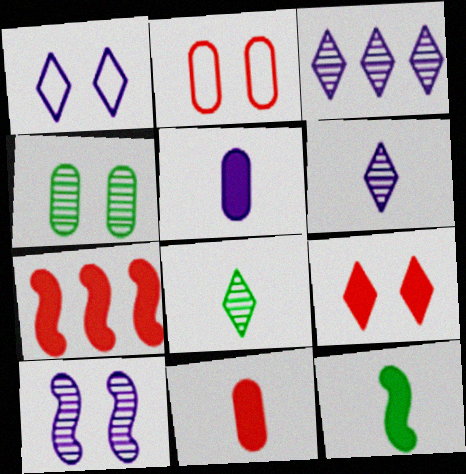[[2, 3, 12], 
[7, 9, 11]]